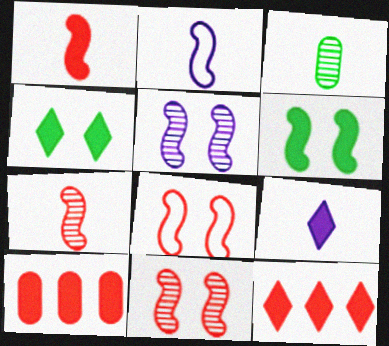[[4, 9, 12], 
[5, 6, 8], 
[6, 9, 10]]